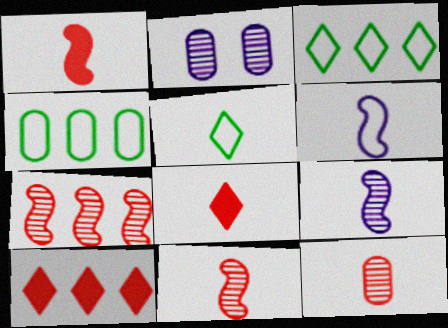[[1, 2, 3]]